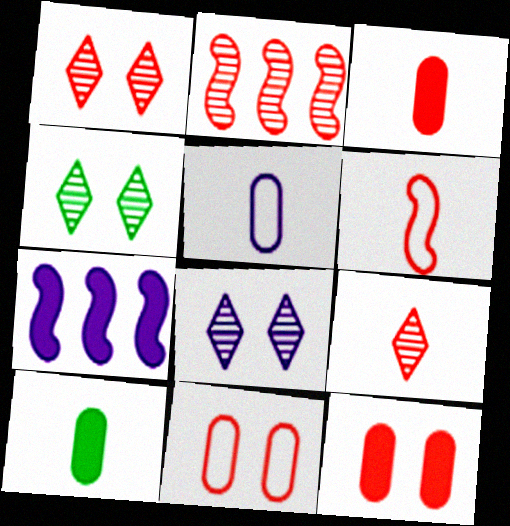[[1, 4, 8], 
[3, 6, 9], 
[5, 7, 8]]